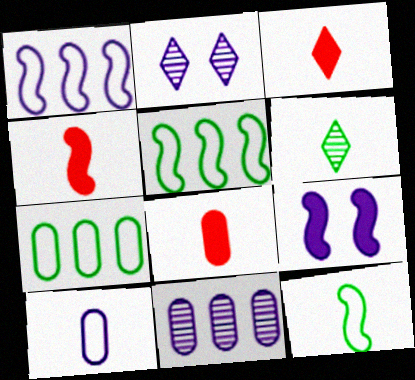[[2, 4, 7], 
[2, 5, 8], 
[3, 4, 8], 
[4, 6, 10]]